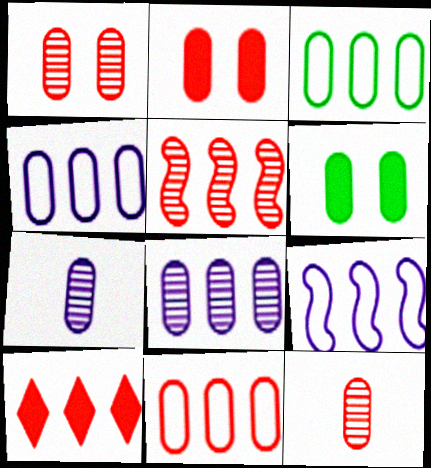[[2, 3, 7], 
[2, 11, 12], 
[3, 4, 11], 
[4, 6, 12], 
[5, 10, 11], 
[6, 7, 11]]